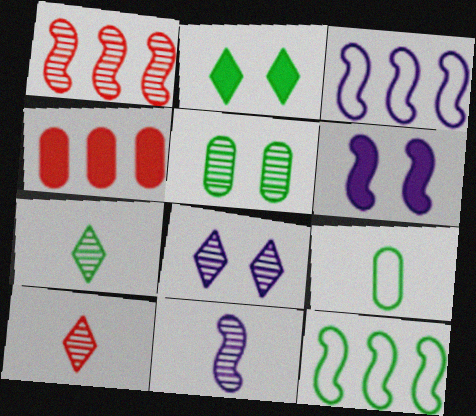[[3, 6, 11]]